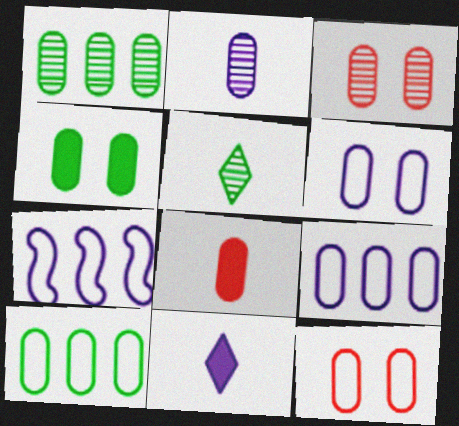[[1, 2, 3], 
[1, 6, 8], 
[3, 4, 6]]